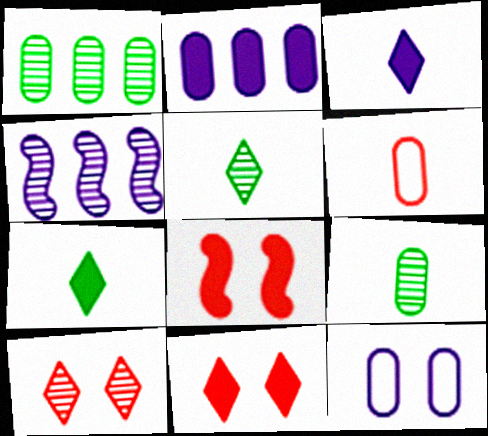[[2, 7, 8], 
[3, 4, 12], 
[4, 9, 10]]